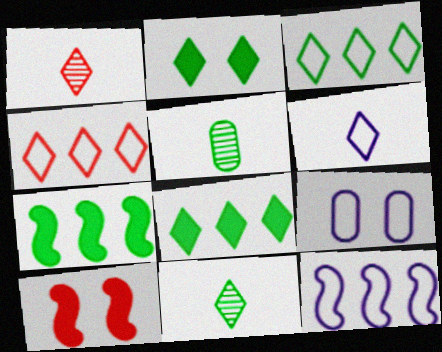[[1, 7, 9], 
[2, 3, 11], 
[6, 9, 12]]